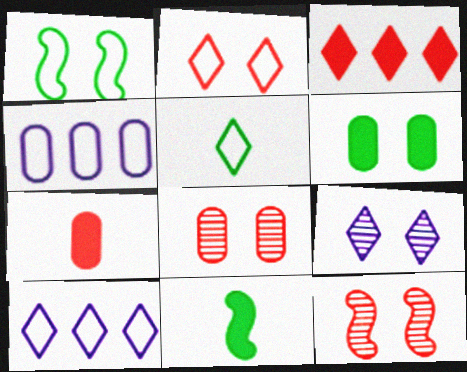[[2, 5, 10], 
[3, 5, 9], 
[8, 10, 11]]